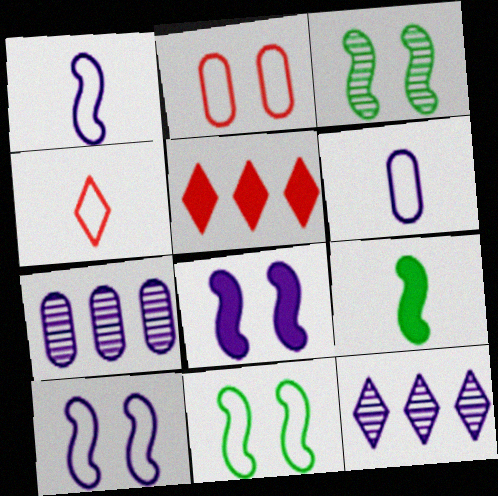[[2, 9, 12], 
[3, 5, 6], 
[6, 8, 12]]